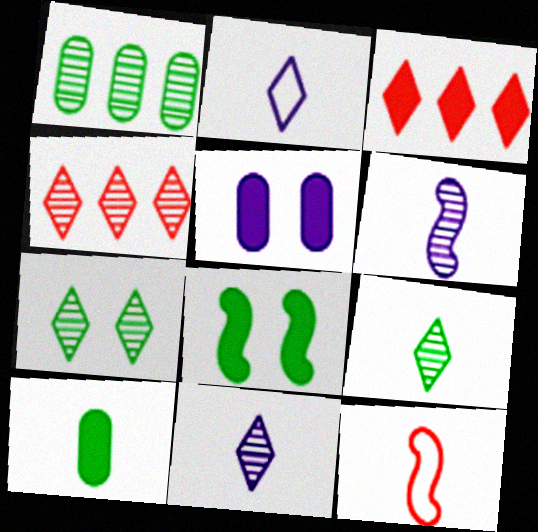[[2, 3, 7], 
[4, 7, 11], 
[10, 11, 12]]